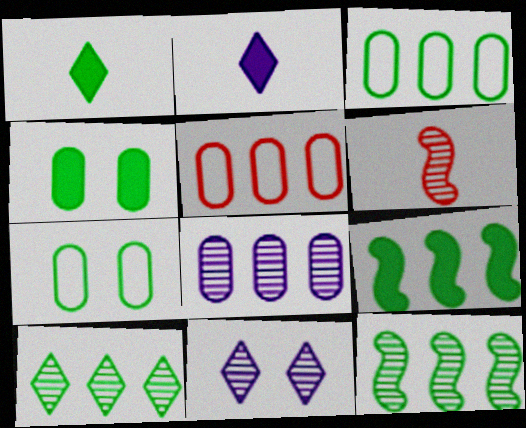[[1, 4, 9], 
[1, 7, 12], 
[3, 9, 10]]